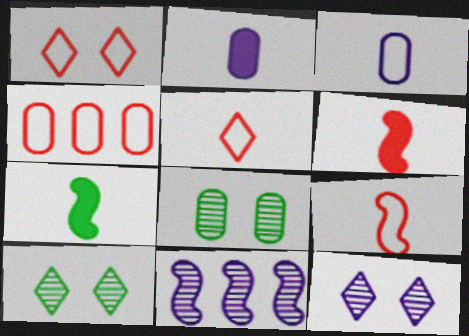[[1, 4, 9], 
[2, 4, 8], 
[4, 7, 12]]